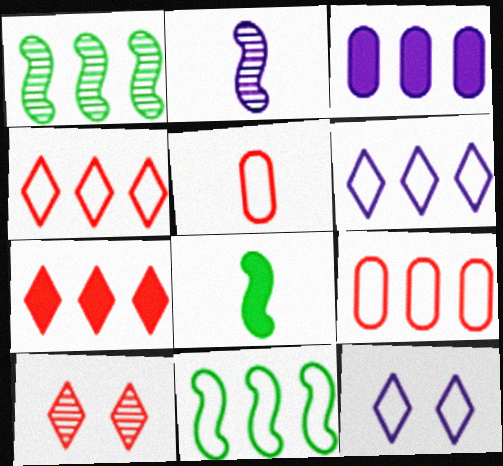[[1, 3, 4], 
[2, 3, 12], 
[5, 11, 12], 
[6, 9, 11]]